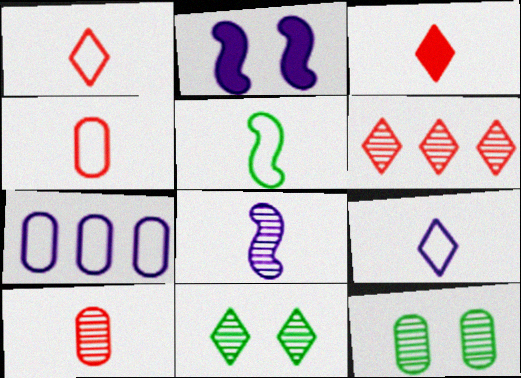[[4, 5, 9], 
[6, 8, 12]]